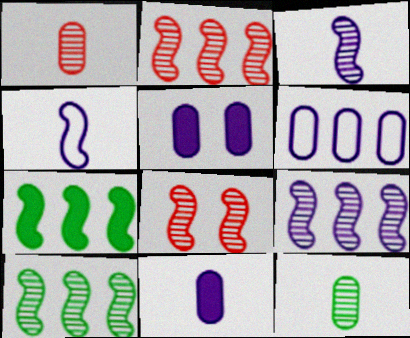[[2, 9, 10], 
[3, 8, 10], 
[4, 7, 8]]